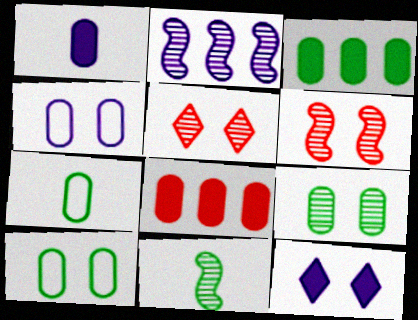[[2, 6, 11], 
[3, 7, 9], 
[6, 10, 12]]